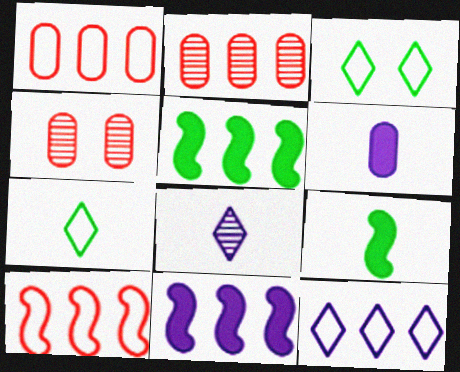[[2, 5, 12], 
[4, 7, 11], 
[4, 9, 12]]